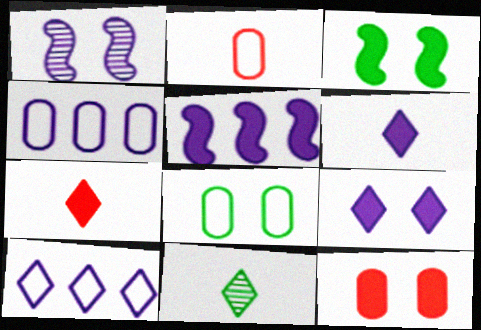[[1, 4, 6], 
[2, 4, 8], 
[3, 9, 12]]